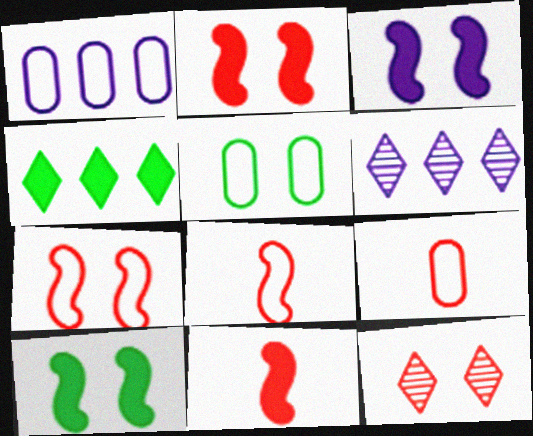[[1, 5, 9], 
[2, 3, 10], 
[3, 5, 12], 
[5, 6, 11], 
[6, 9, 10]]